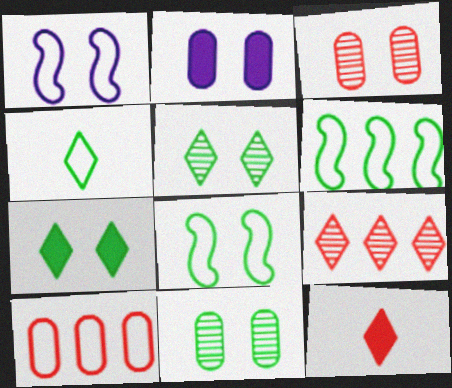[[1, 3, 7], 
[1, 4, 10], 
[7, 8, 11]]